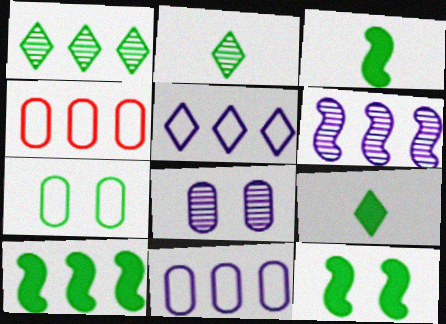[[1, 3, 7], 
[2, 7, 10], 
[3, 10, 12]]